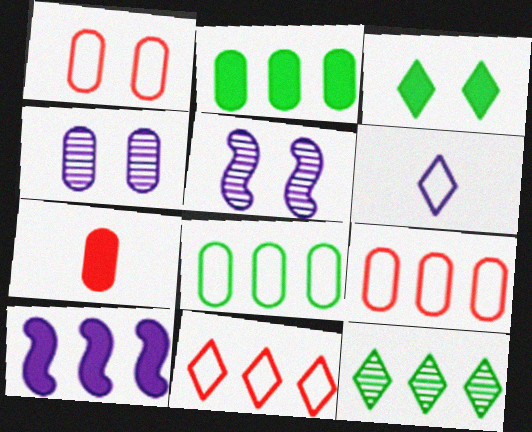[[1, 3, 5], 
[3, 7, 10], 
[4, 6, 10], 
[4, 7, 8], 
[9, 10, 12]]